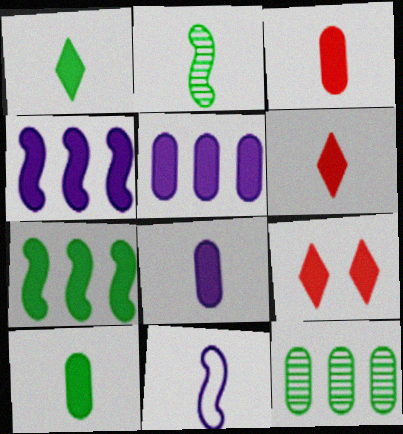[[3, 8, 10], 
[4, 9, 10], 
[7, 8, 9], 
[9, 11, 12]]